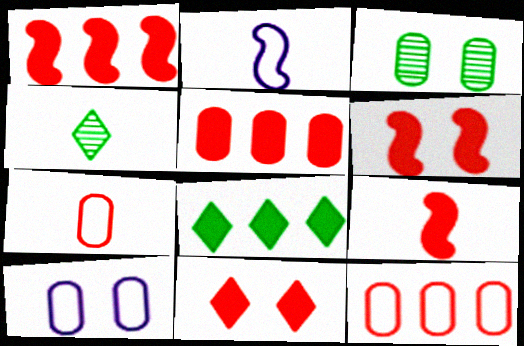[[1, 4, 10], 
[1, 6, 9], 
[5, 9, 11]]